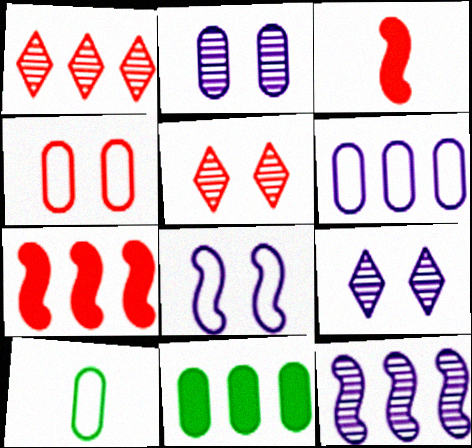[[1, 3, 4], 
[4, 6, 10], 
[7, 9, 10]]